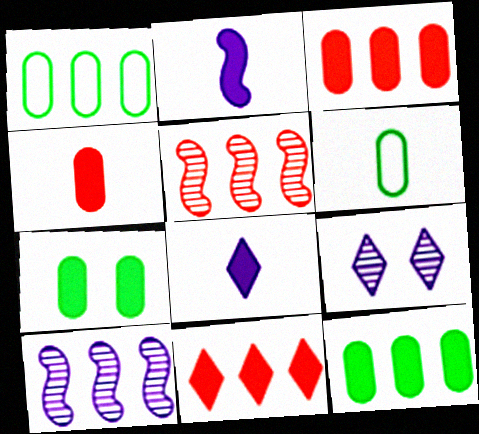[[1, 10, 11], 
[2, 7, 11]]